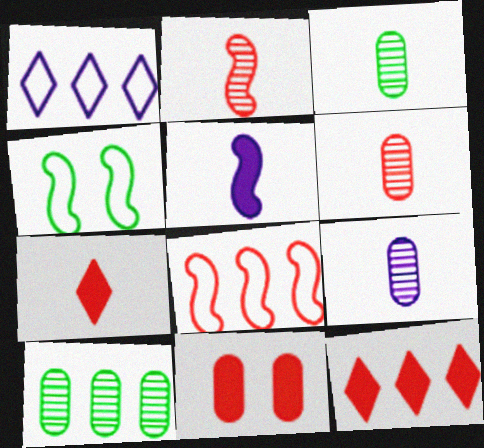[[3, 6, 9], 
[4, 9, 12]]